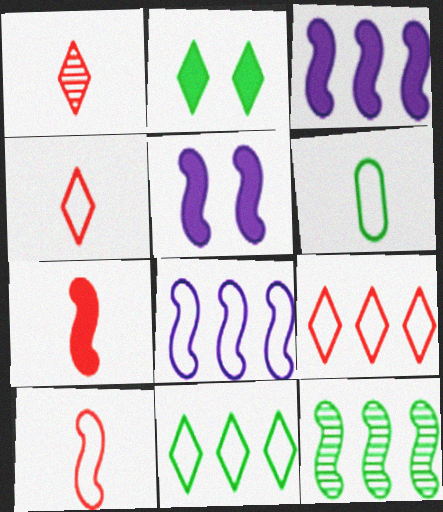[[2, 6, 12], 
[5, 10, 12]]